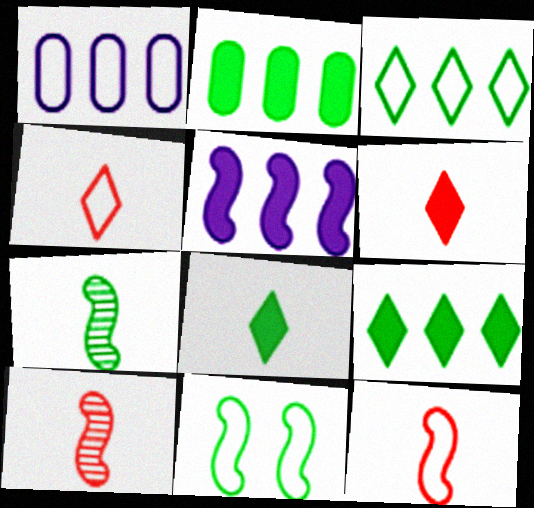[[1, 4, 11], 
[5, 10, 11]]